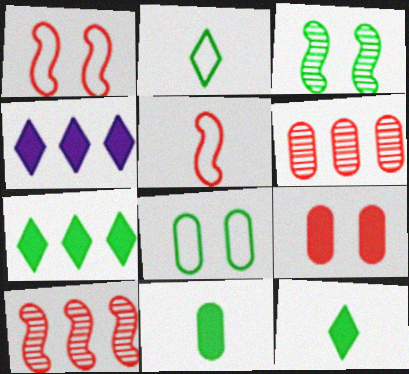[]